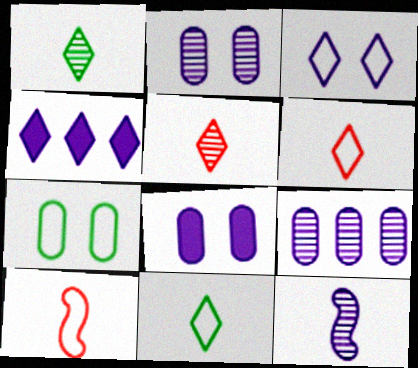[]